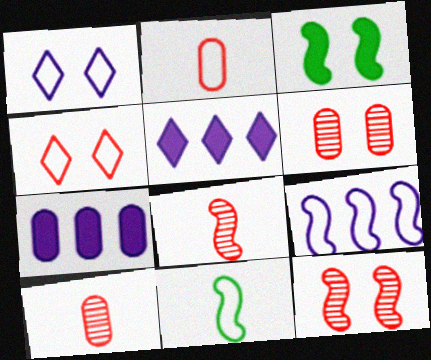[[1, 3, 6], 
[3, 8, 9], 
[5, 6, 11]]